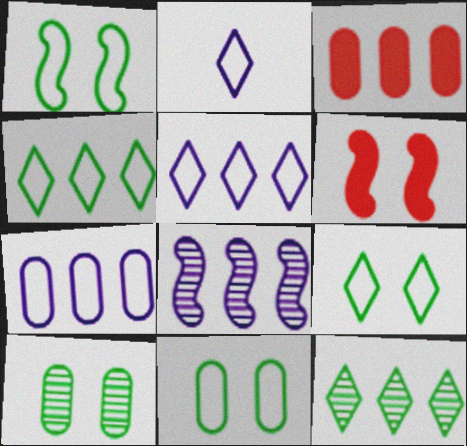[[1, 9, 11], 
[3, 4, 8]]